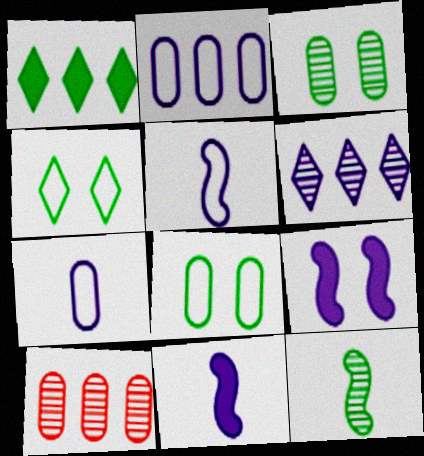[[1, 8, 12], 
[4, 10, 11], 
[6, 7, 9]]